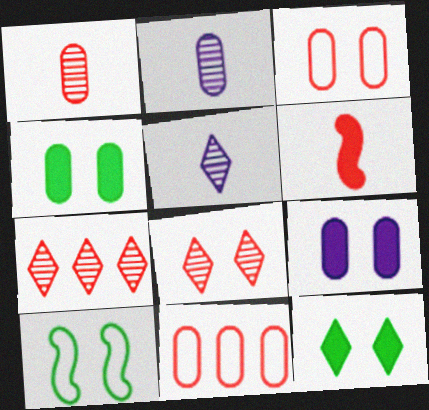[[2, 4, 11], 
[3, 6, 7], 
[6, 8, 11], 
[8, 9, 10]]